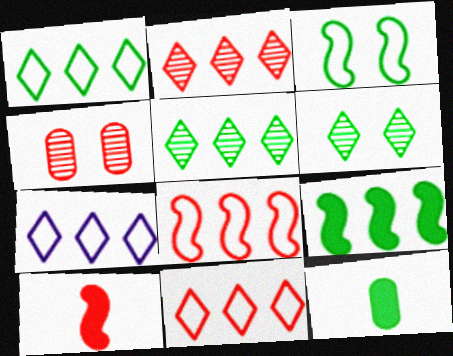[[1, 7, 11], 
[3, 5, 12], 
[4, 10, 11]]